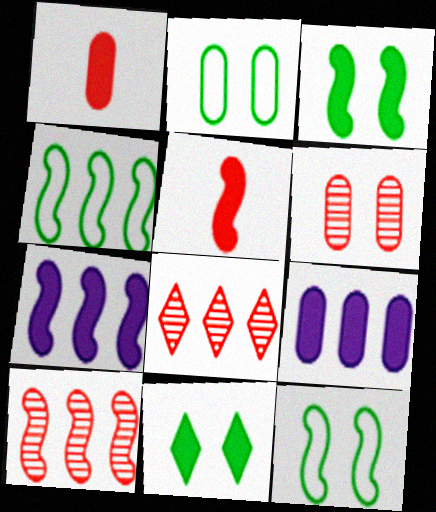[[1, 7, 11], 
[3, 5, 7], 
[4, 7, 10], 
[4, 8, 9], 
[5, 9, 11]]